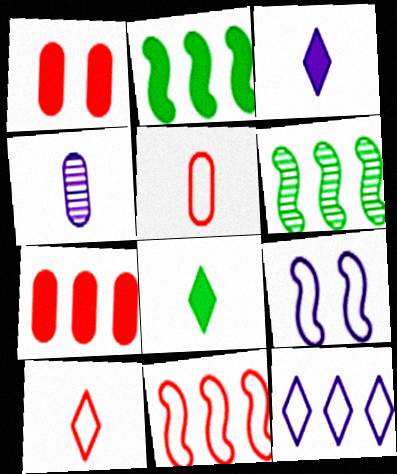[[1, 2, 3], 
[6, 7, 12]]